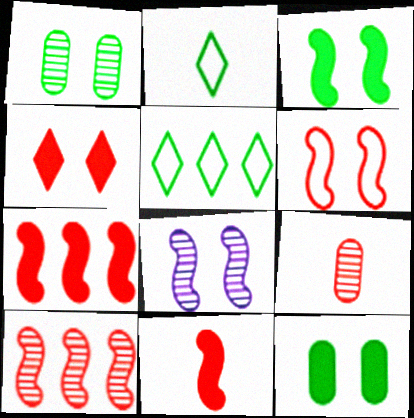[[3, 6, 8], 
[6, 10, 11]]